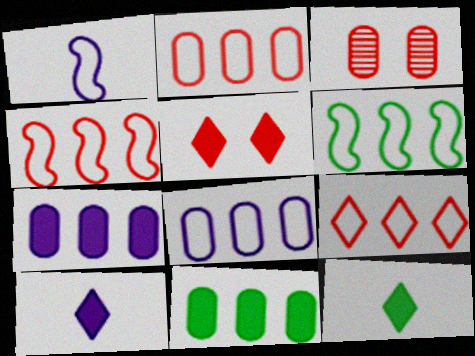[[2, 4, 9], 
[3, 6, 10], 
[6, 8, 9]]